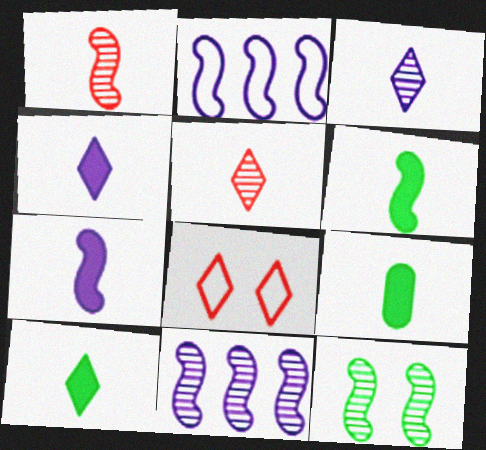[[1, 11, 12], 
[6, 9, 10], 
[8, 9, 11]]